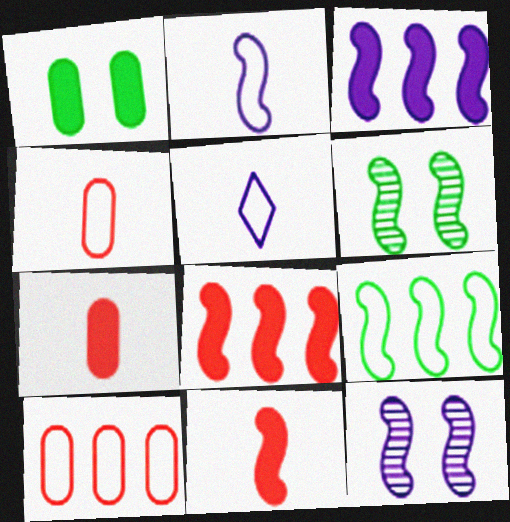[[2, 3, 12], 
[2, 6, 8], 
[9, 11, 12]]